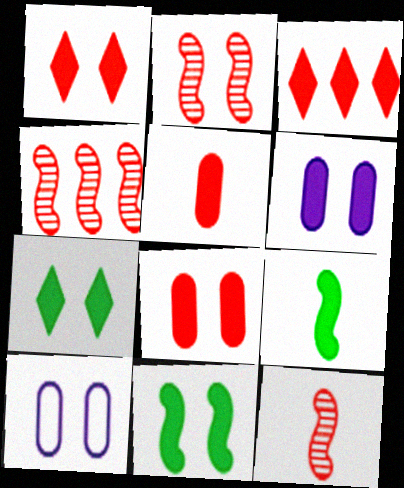[[1, 6, 11], 
[2, 4, 12], 
[2, 7, 10], 
[3, 6, 9]]